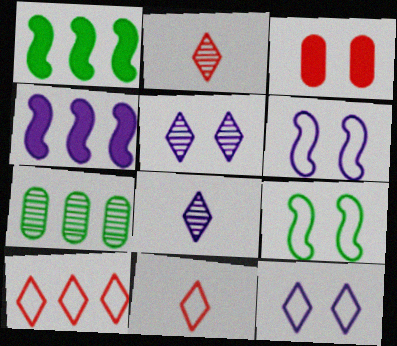[[3, 5, 9], 
[4, 7, 10]]